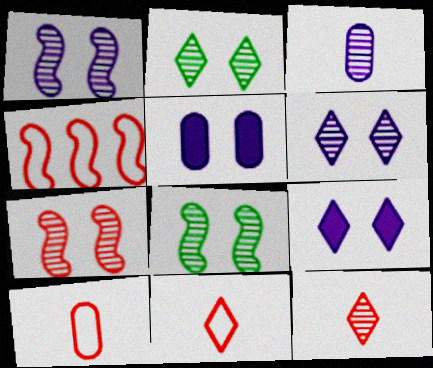[[1, 7, 8]]